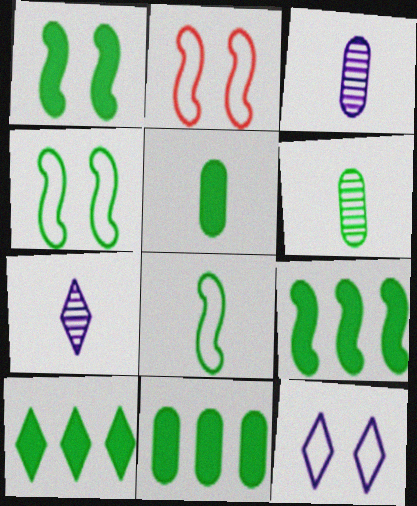[[1, 5, 10], 
[2, 3, 10], 
[2, 7, 11], 
[4, 6, 10], 
[9, 10, 11]]